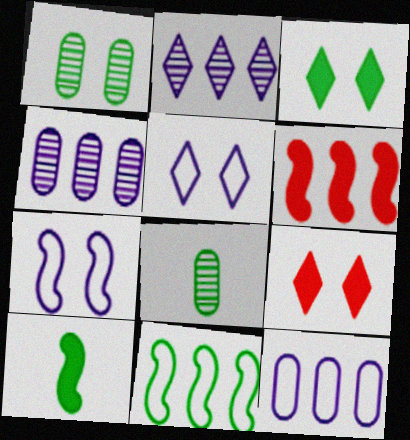[[1, 7, 9], 
[3, 8, 11], 
[5, 6, 8]]